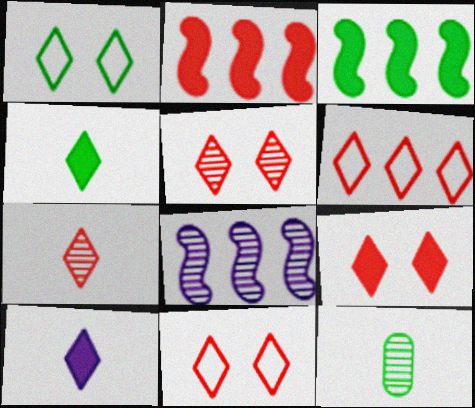[[1, 3, 12], 
[5, 8, 12], 
[5, 9, 11], 
[6, 7, 9]]